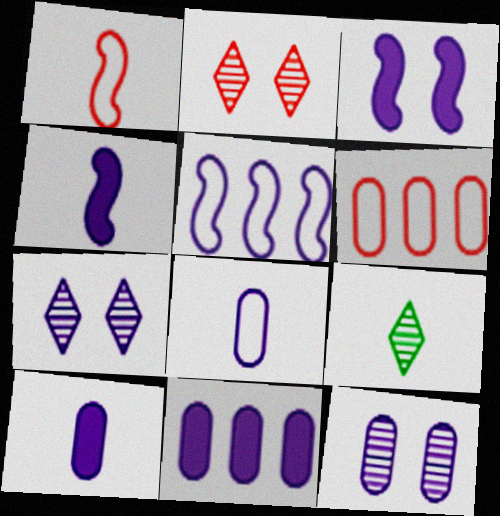[[1, 9, 10], 
[3, 6, 9], 
[5, 7, 10], 
[8, 11, 12]]